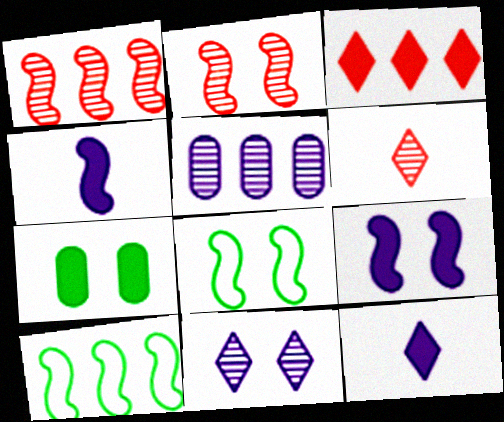[[1, 4, 8], 
[2, 4, 10], 
[2, 8, 9], 
[3, 4, 7], 
[3, 5, 10]]